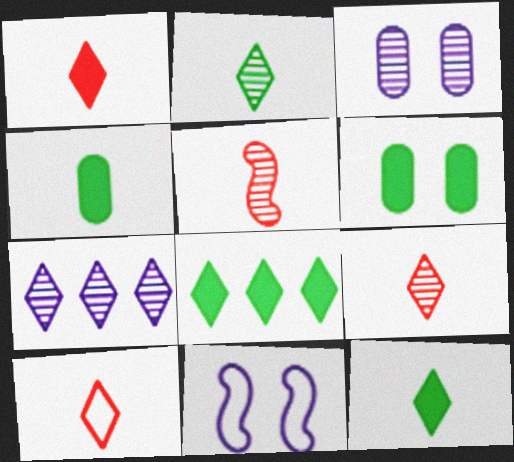[[1, 9, 10]]